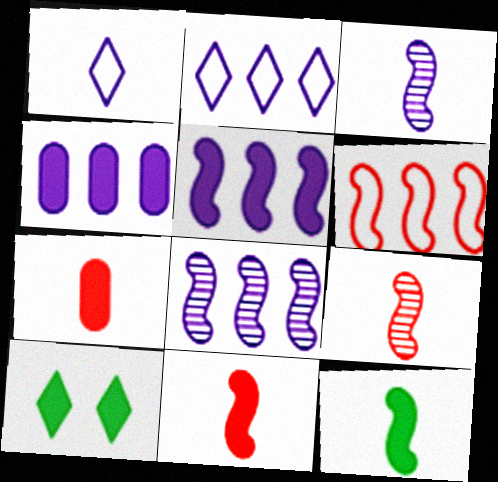[[2, 4, 8], 
[4, 10, 11], 
[5, 7, 10]]